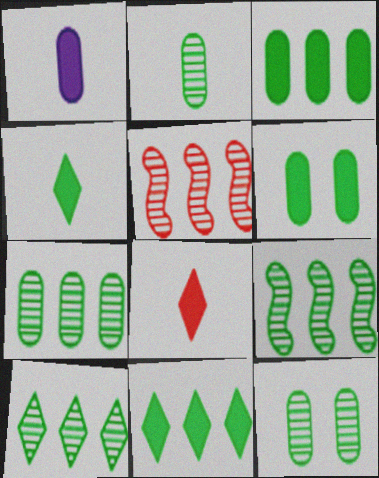[[2, 7, 12], 
[7, 9, 10]]